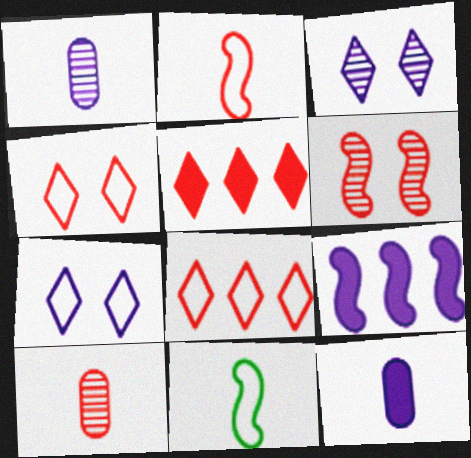[[1, 7, 9], 
[6, 9, 11]]